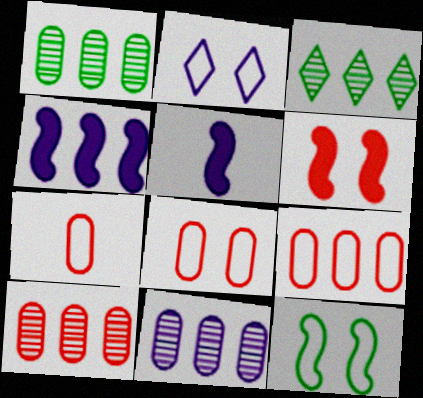[[1, 10, 11], 
[2, 5, 11], 
[2, 8, 12], 
[3, 4, 9], 
[3, 5, 8], 
[7, 8, 9]]